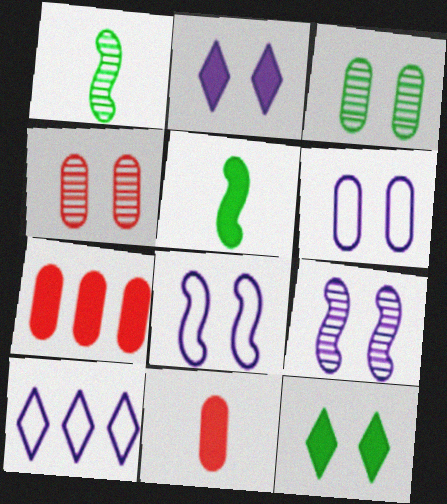[[2, 5, 7], 
[2, 6, 9], 
[4, 5, 10], 
[4, 8, 12]]